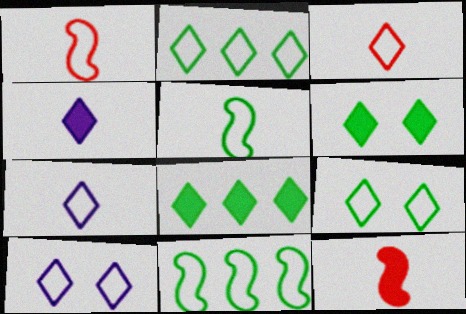[[2, 3, 10]]